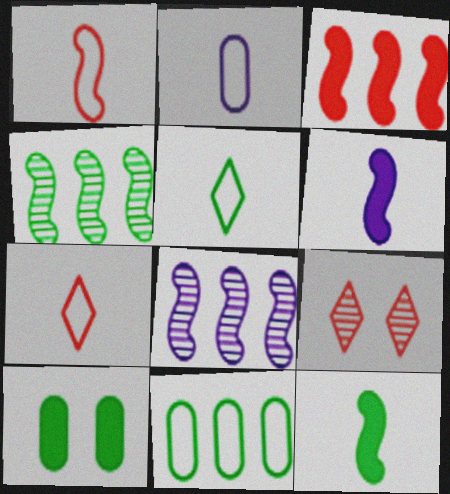[[1, 2, 5], 
[4, 5, 10], 
[6, 9, 11], 
[7, 8, 10]]